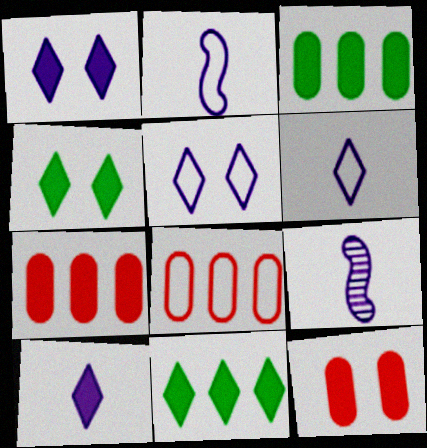[[4, 8, 9]]